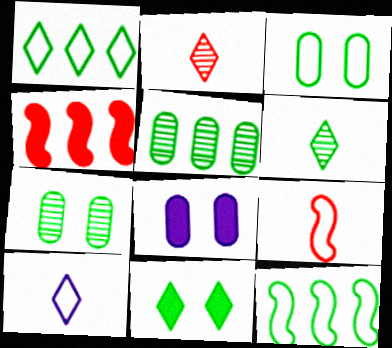[[1, 6, 11], 
[2, 8, 12], 
[4, 7, 10]]